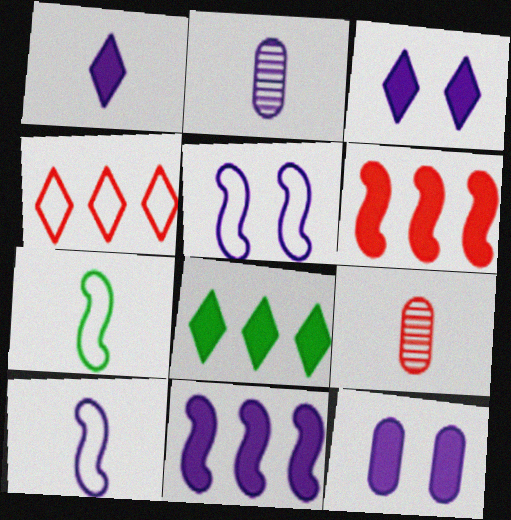[[1, 2, 10], 
[1, 7, 9], 
[1, 11, 12], 
[5, 8, 9]]